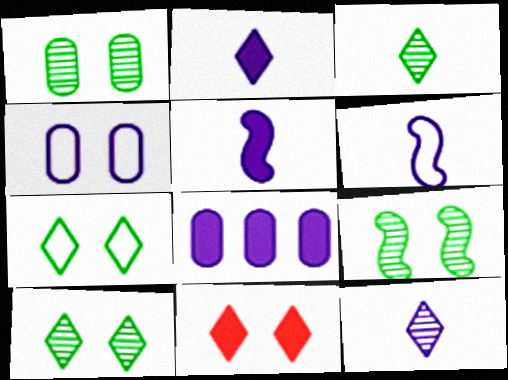[[1, 9, 10], 
[4, 9, 11]]